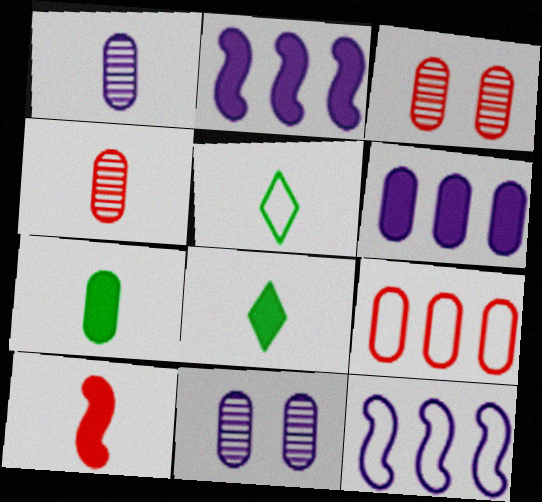[[1, 5, 10], 
[2, 3, 5], 
[3, 8, 12], 
[7, 9, 11]]